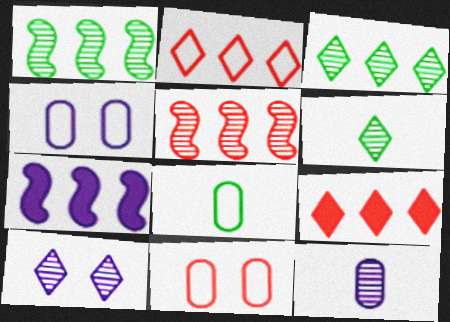[[6, 7, 11]]